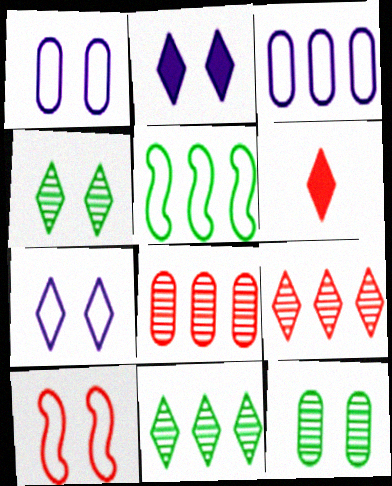[[2, 10, 12], 
[6, 7, 11], 
[6, 8, 10]]